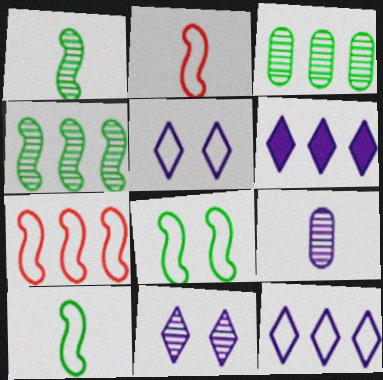[[3, 6, 7]]